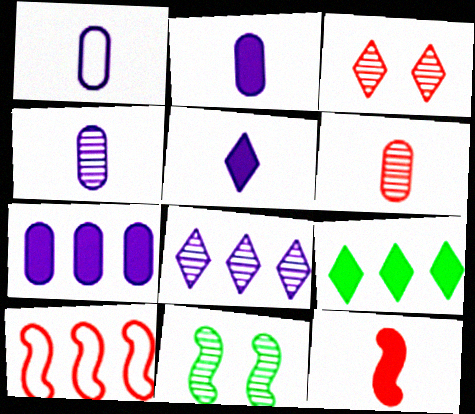[[1, 2, 4], 
[6, 8, 11]]